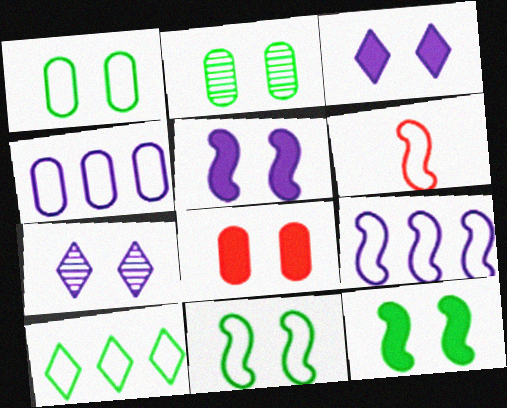[[3, 8, 12], 
[6, 9, 11], 
[7, 8, 11]]